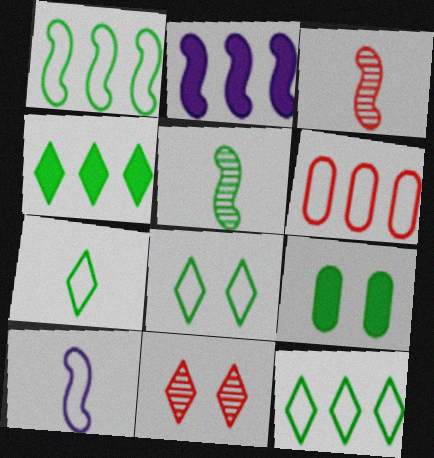[[5, 9, 12], 
[6, 8, 10], 
[7, 8, 12]]